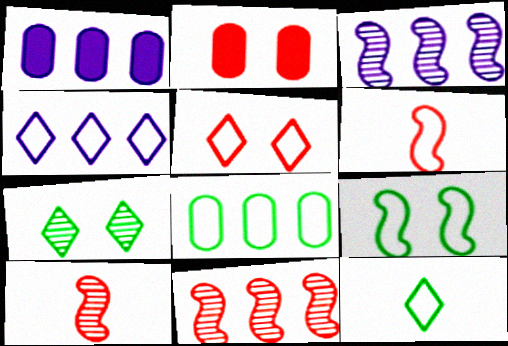[[1, 3, 4], 
[1, 6, 7], 
[2, 3, 12], 
[4, 5, 12], 
[8, 9, 12]]